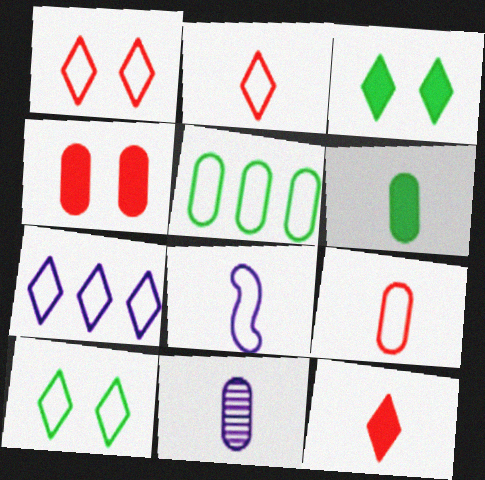[[1, 5, 8], 
[2, 7, 10], 
[4, 5, 11], 
[6, 9, 11]]